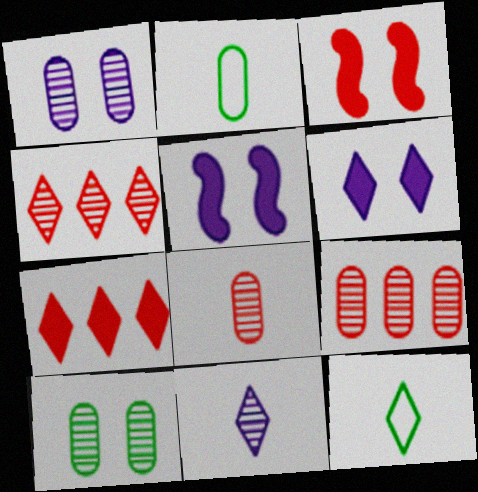[[2, 4, 5], 
[4, 6, 12], 
[5, 9, 12]]